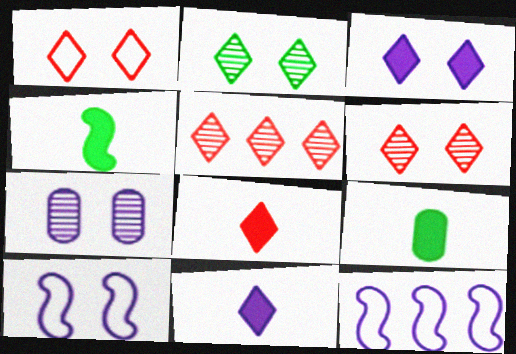[[1, 2, 3], 
[1, 5, 8], 
[3, 7, 10], 
[5, 9, 10], 
[6, 9, 12], 
[7, 11, 12]]